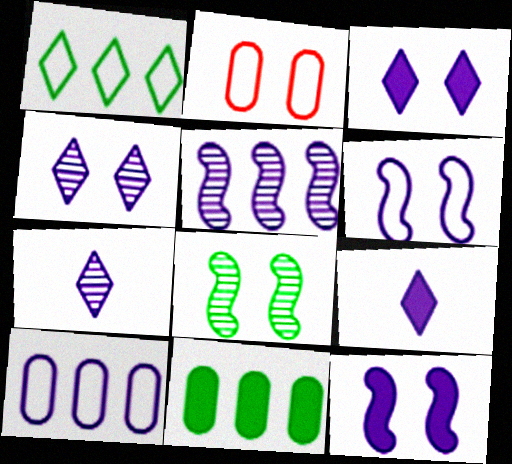[[2, 3, 8], 
[7, 10, 12]]